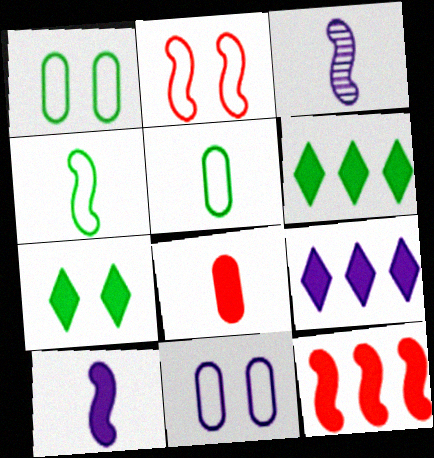[[3, 9, 11]]